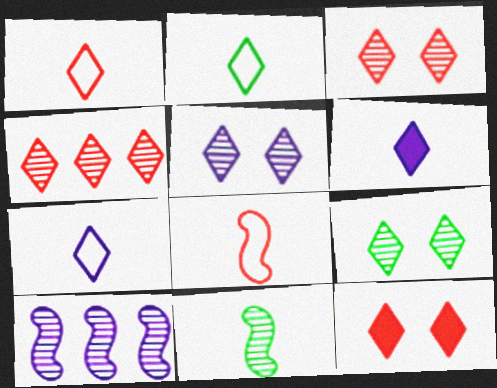[[1, 2, 7], 
[1, 4, 12], 
[3, 5, 9]]